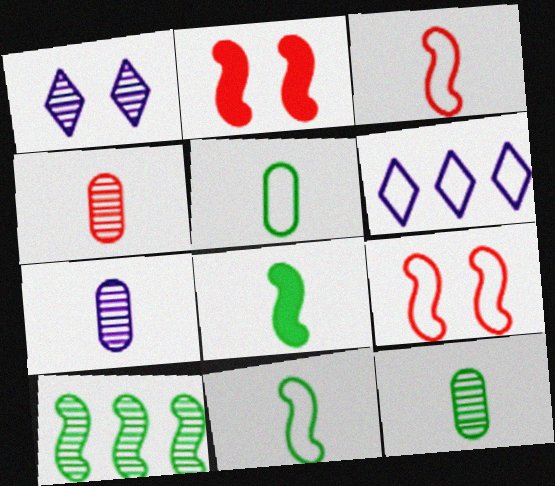[[1, 4, 10], 
[2, 6, 12], 
[4, 7, 12], 
[5, 6, 9]]